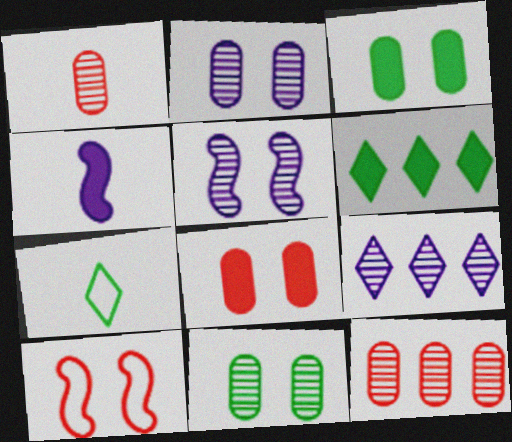[[1, 4, 7], 
[4, 6, 8]]